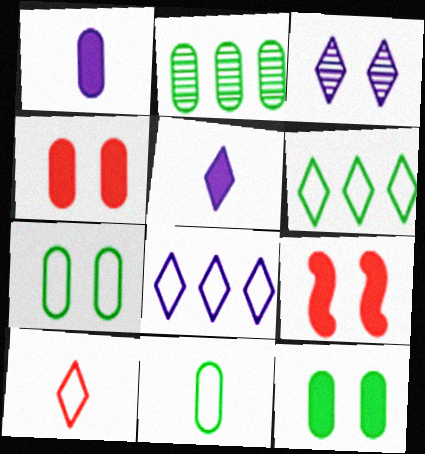[[2, 11, 12], 
[3, 5, 8], 
[3, 7, 9]]